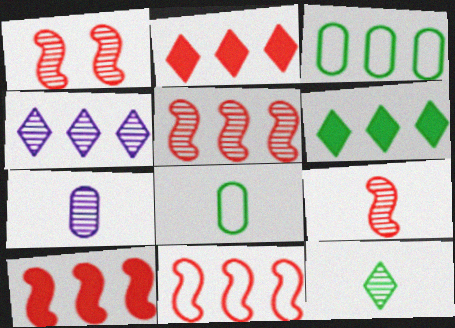[[1, 5, 9], 
[3, 4, 10], 
[5, 10, 11], 
[7, 9, 12]]